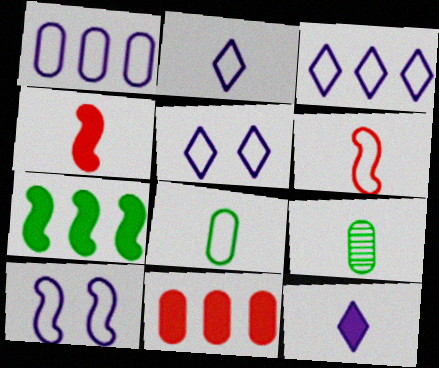[[1, 2, 10], 
[2, 3, 5], 
[2, 4, 9], 
[2, 6, 8], 
[6, 9, 12]]